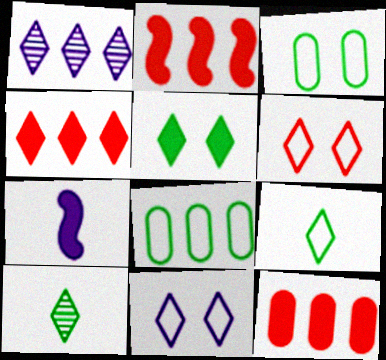[[1, 2, 8], 
[2, 4, 12], 
[4, 10, 11], 
[5, 7, 12]]